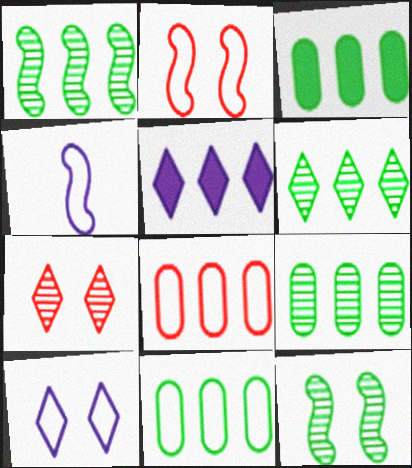[[1, 5, 8], 
[1, 6, 9], 
[3, 4, 7], 
[3, 9, 11]]